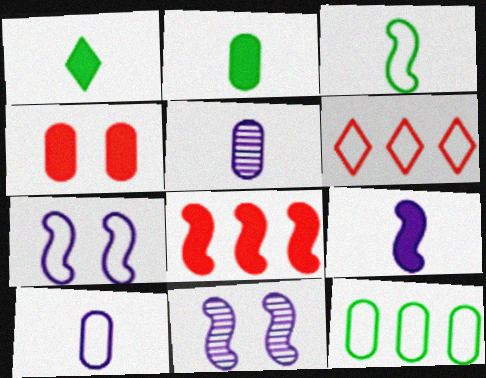[[2, 6, 11], 
[3, 8, 11], 
[4, 5, 12]]